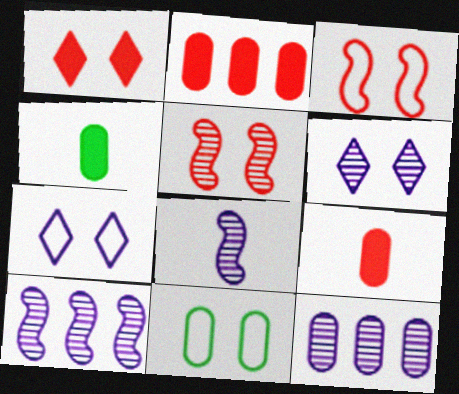[[3, 7, 11], 
[6, 8, 12], 
[9, 11, 12]]